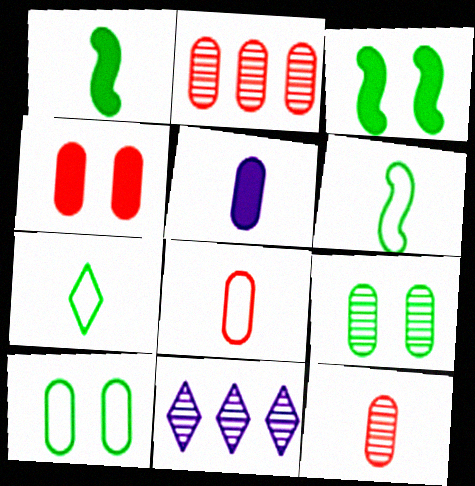[[2, 4, 8], 
[2, 5, 10], 
[3, 8, 11], 
[4, 6, 11]]